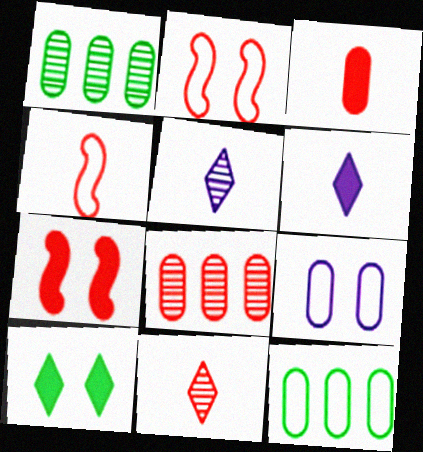[[1, 2, 6], 
[1, 3, 9], 
[3, 4, 11], 
[5, 7, 12]]